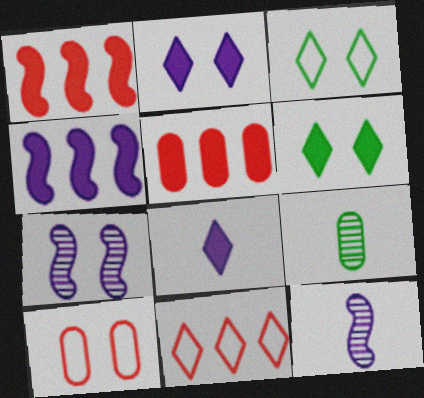[[3, 5, 12], 
[6, 7, 10]]